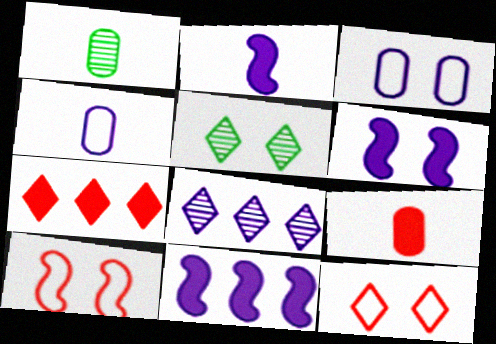[[1, 4, 9], 
[1, 11, 12], 
[2, 3, 8], 
[2, 6, 11], 
[4, 6, 8]]